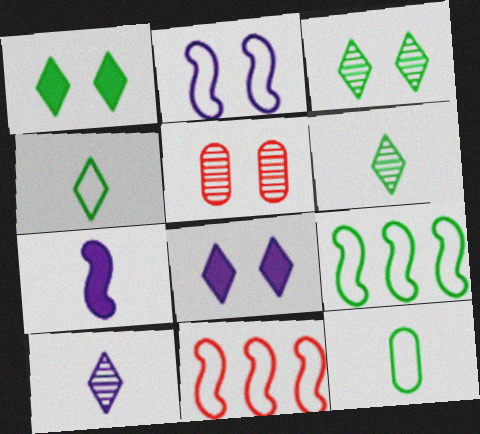[[1, 2, 5]]